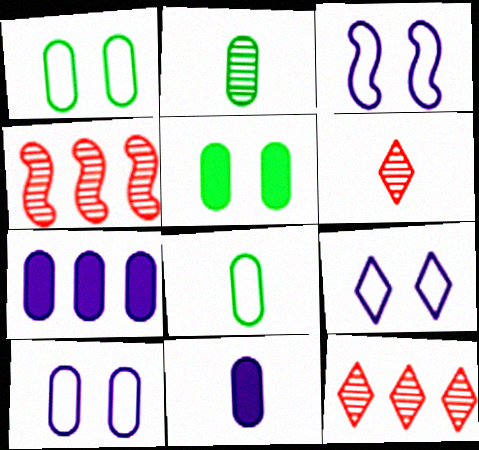[[3, 9, 10]]